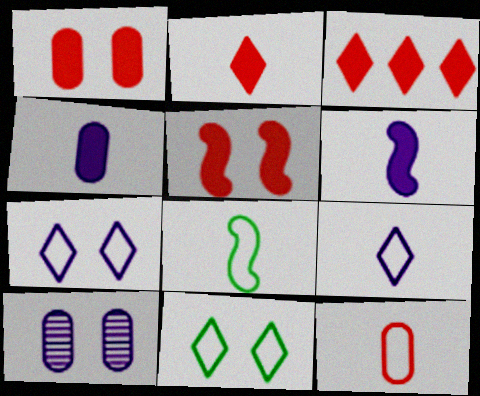[[3, 8, 10], 
[5, 10, 11], 
[8, 9, 12]]